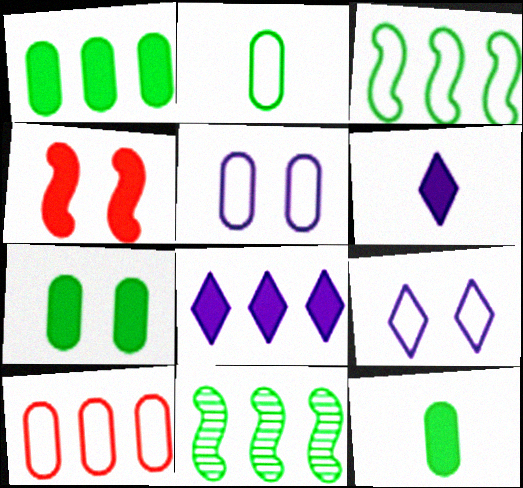[[1, 4, 6], 
[1, 7, 12], 
[2, 5, 10], 
[4, 8, 12], 
[8, 10, 11]]